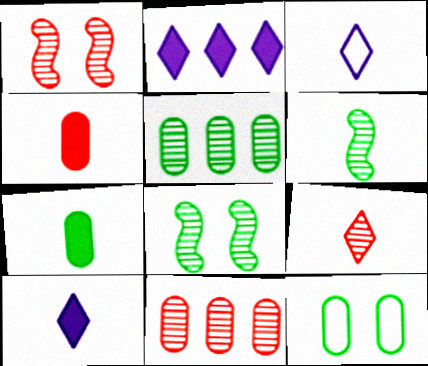[[1, 9, 11], 
[3, 4, 6], 
[5, 7, 12]]